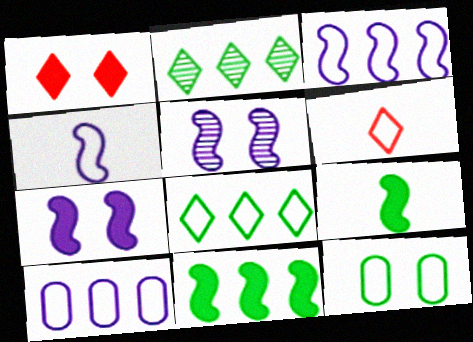[[1, 5, 12], 
[2, 9, 12], 
[3, 6, 12]]